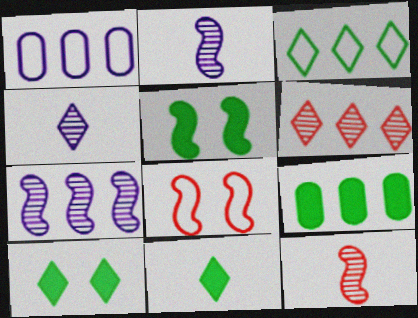[[1, 10, 12], 
[4, 8, 9], 
[5, 9, 11]]